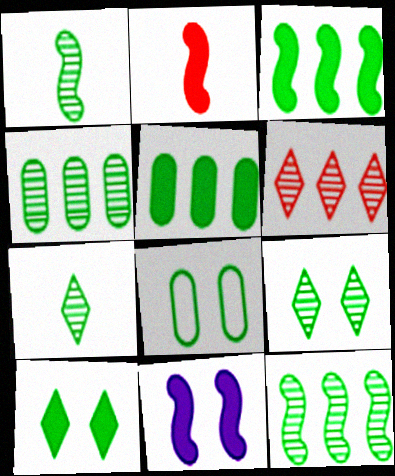[[1, 4, 9], 
[2, 3, 11], 
[3, 7, 8]]